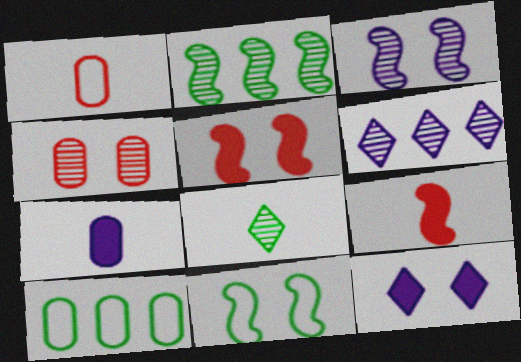[[1, 2, 12], 
[3, 5, 11], 
[4, 7, 10], 
[4, 11, 12]]